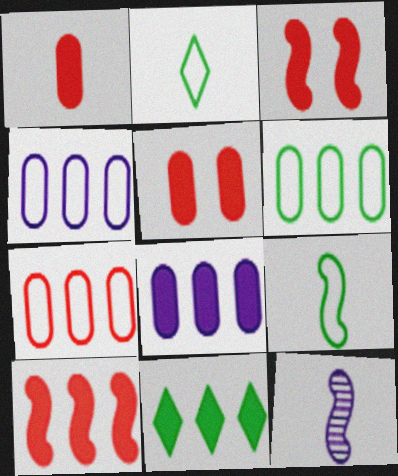[[1, 2, 12], 
[4, 6, 7], 
[8, 10, 11]]